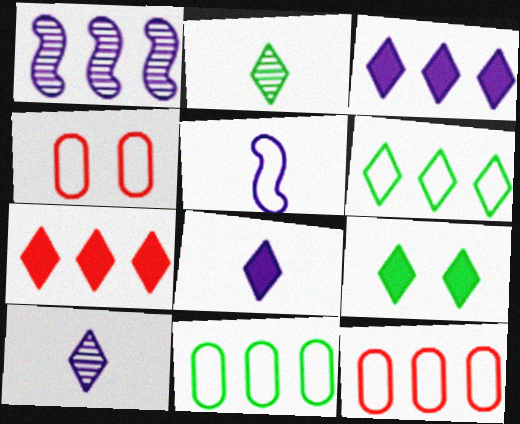[[1, 7, 11], 
[2, 6, 9], 
[4, 5, 6], 
[7, 8, 9]]